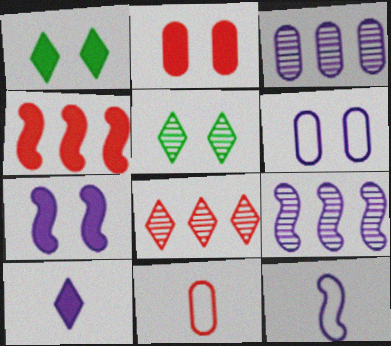[[1, 2, 7], 
[1, 9, 11], 
[6, 9, 10], 
[7, 9, 12]]